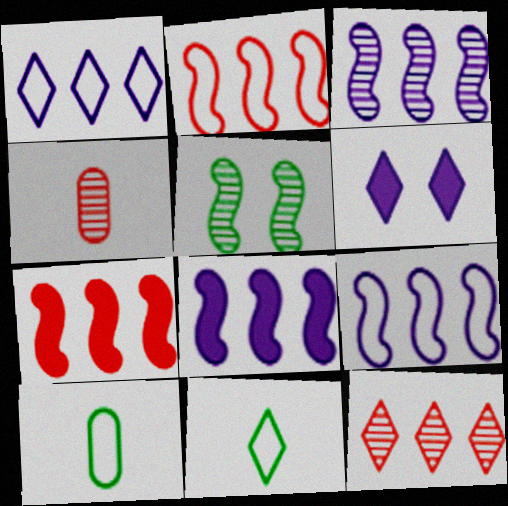[[3, 8, 9], 
[6, 11, 12]]